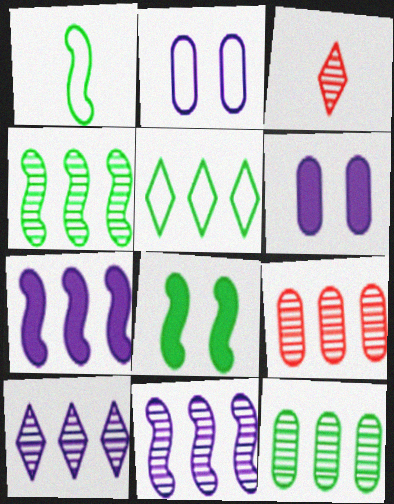[[1, 4, 8], 
[4, 9, 10], 
[5, 7, 9]]